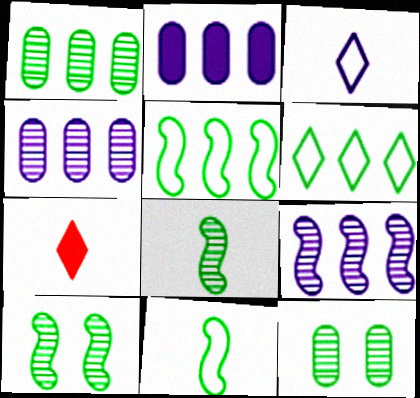[]